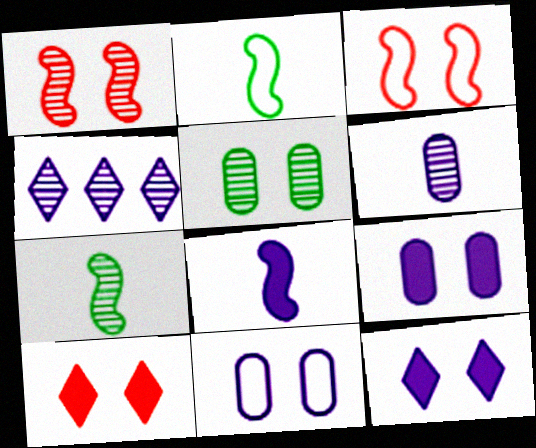[[3, 5, 12], 
[4, 8, 11]]